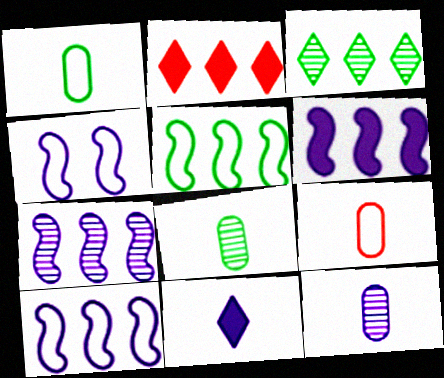[[2, 4, 8], 
[6, 7, 10]]